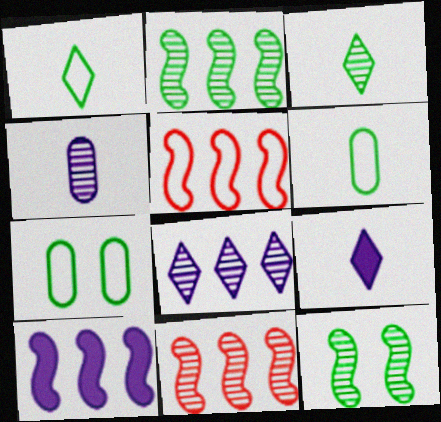[[2, 5, 10], 
[7, 9, 11]]